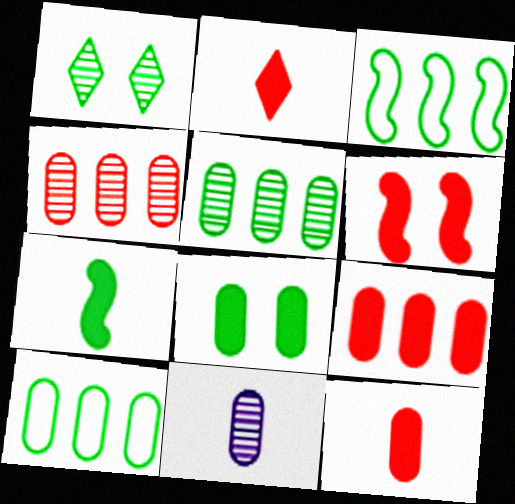[[1, 7, 10], 
[2, 6, 9]]